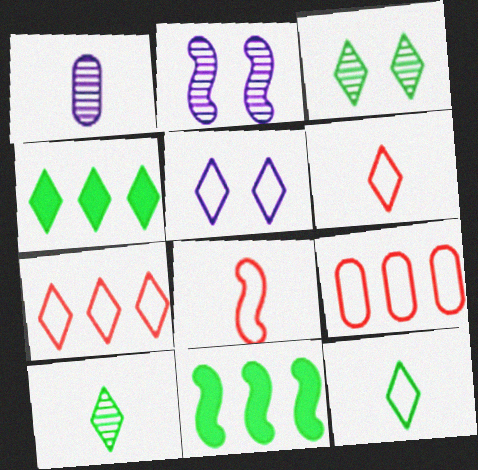[[2, 8, 11], 
[3, 4, 12], 
[5, 7, 12]]